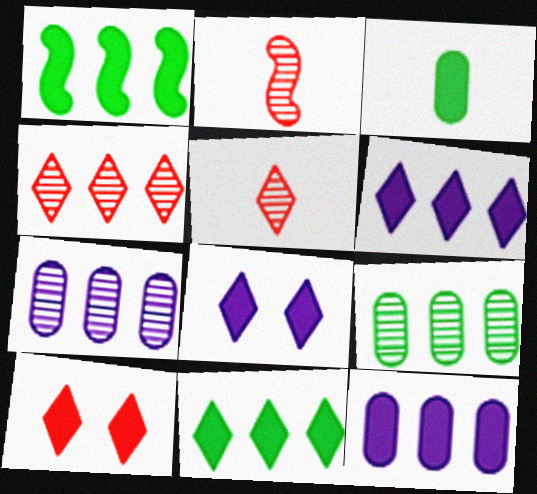[]